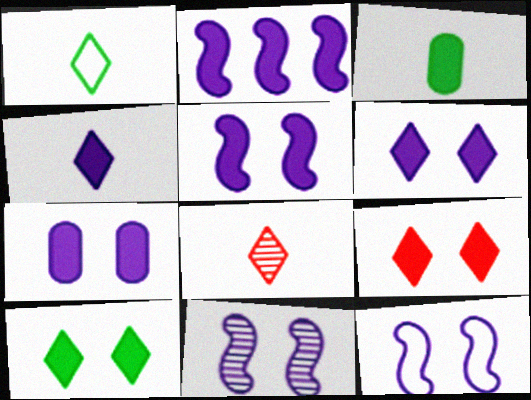[[1, 4, 8], 
[2, 3, 9], 
[2, 4, 7], 
[5, 6, 7], 
[5, 11, 12], 
[6, 9, 10]]